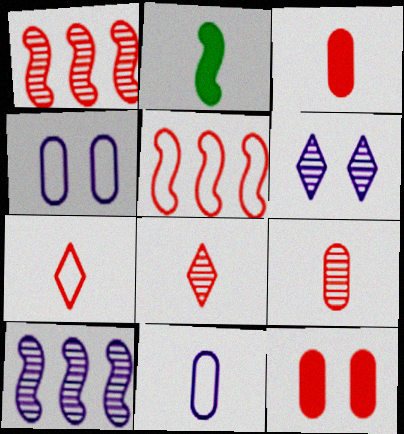[[1, 7, 12], 
[2, 8, 11], 
[5, 8, 12]]